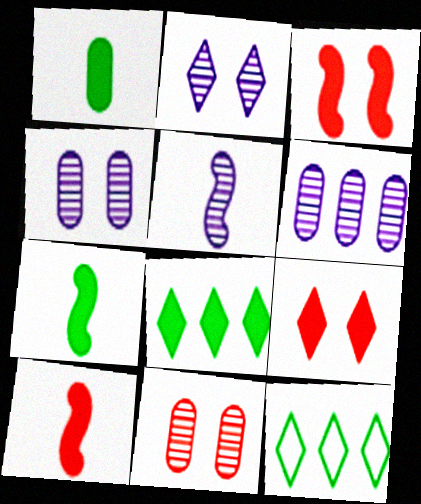[[2, 5, 6], 
[4, 10, 12]]